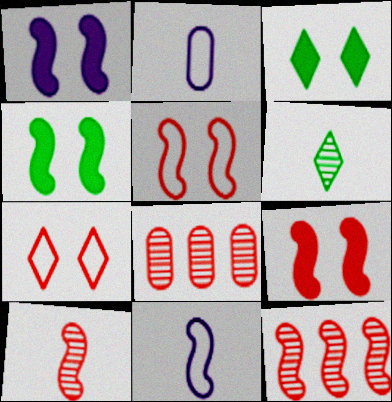[[1, 4, 9], 
[2, 3, 12], 
[3, 8, 11], 
[4, 11, 12]]